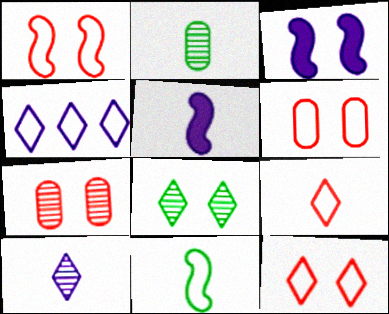[[1, 6, 12], 
[2, 5, 9], 
[3, 6, 8], 
[4, 6, 11]]